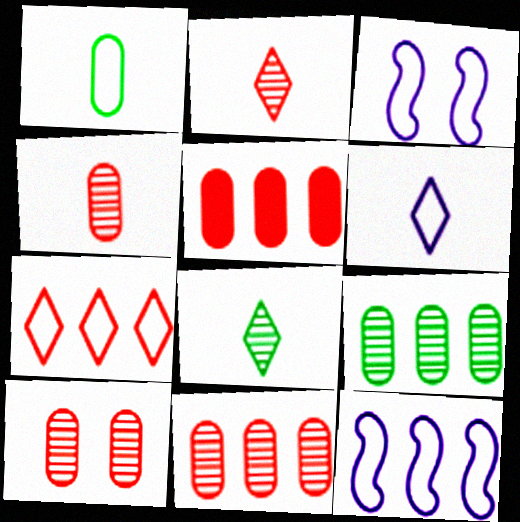[[1, 3, 7], 
[3, 5, 8], 
[4, 10, 11]]